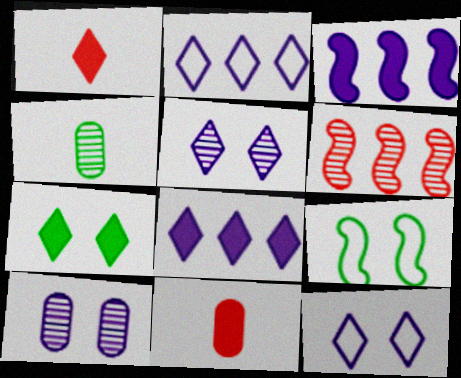[[1, 7, 8], 
[3, 7, 11], 
[4, 5, 6]]